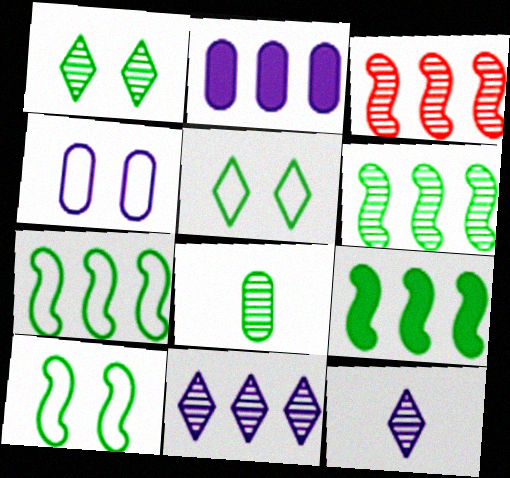[[1, 6, 8], 
[5, 8, 9], 
[6, 7, 9]]